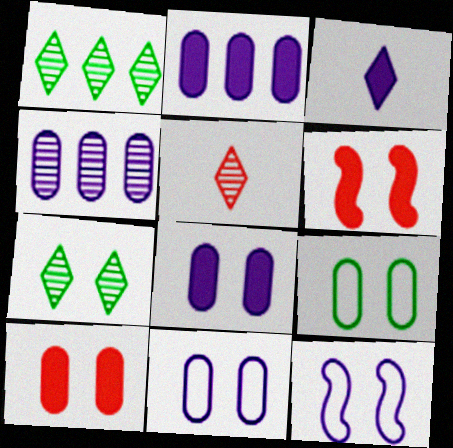[[3, 4, 12], 
[6, 7, 11], 
[7, 10, 12]]